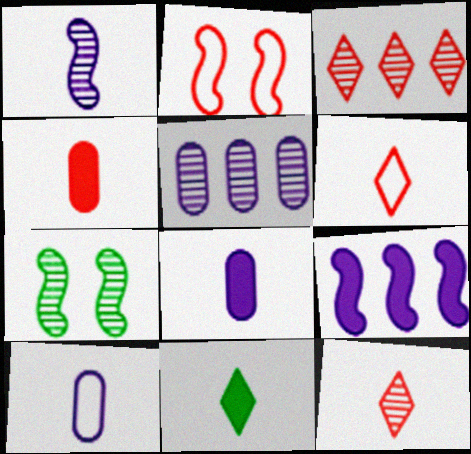[[2, 3, 4], 
[2, 5, 11], 
[5, 7, 12]]